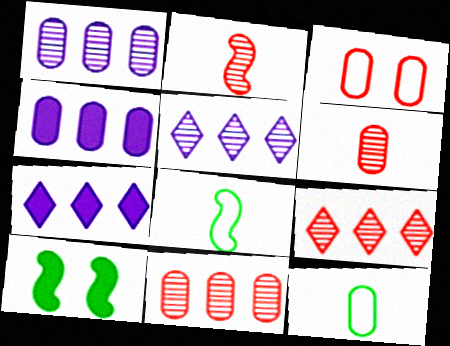[]